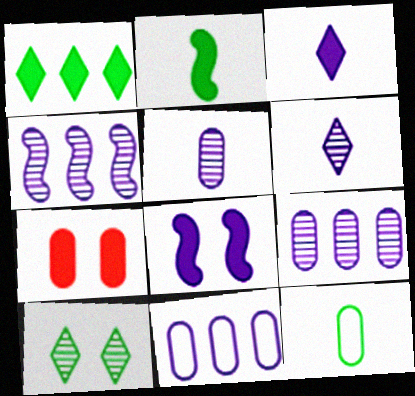[[6, 8, 11], 
[7, 9, 12]]